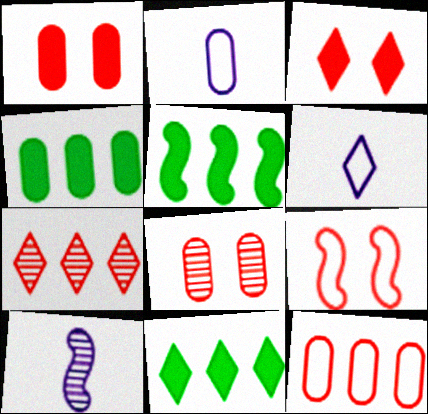[[2, 4, 8], 
[3, 8, 9], 
[4, 5, 11], 
[5, 6, 8], 
[5, 9, 10]]